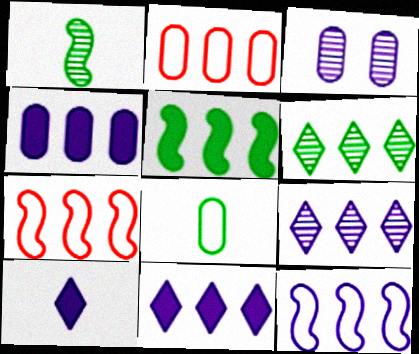[[2, 5, 9], 
[3, 10, 12], 
[4, 6, 7], 
[4, 9, 12]]